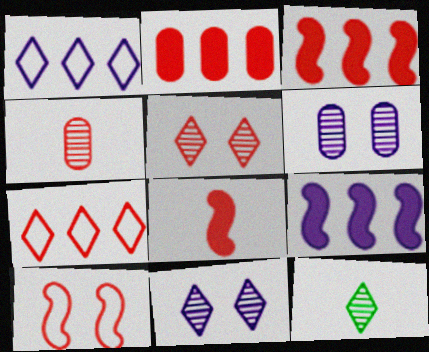[]